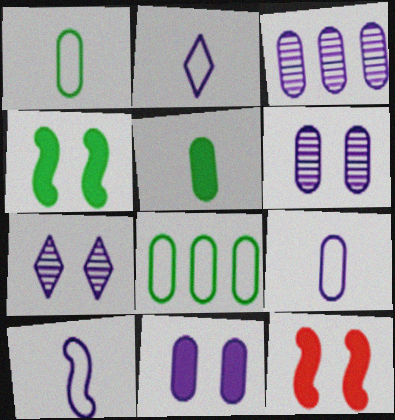[[2, 9, 10], 
[3, 9, 11]]